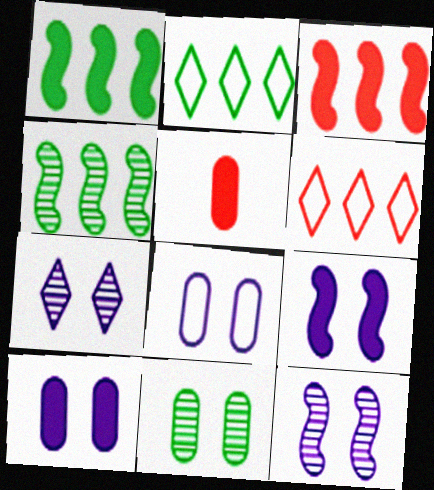[[2, 5, 12], 
[7, 8, 9]]